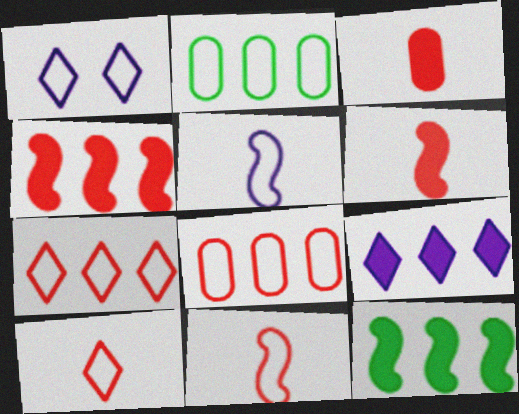[[1, 2, 11]]